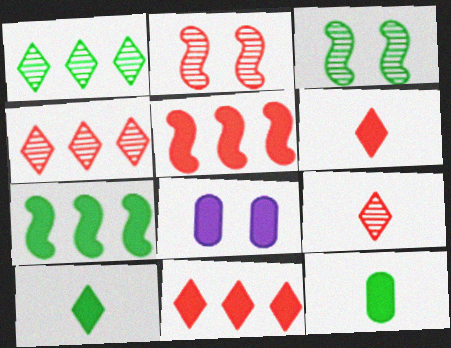[[5, 8, 10], 
[6, 7, 8]]